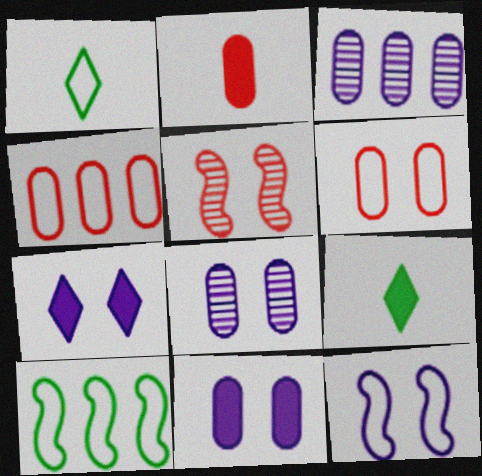[[1, 4, 12], 
[7, 8, 12]]